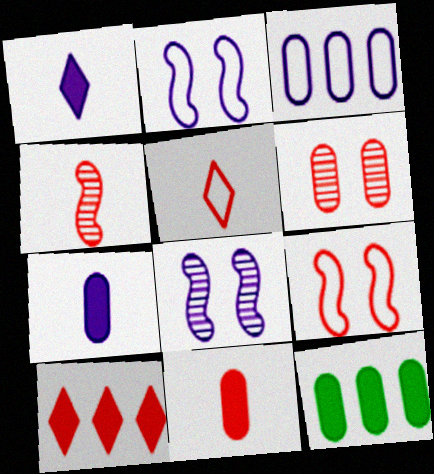[[1, 3, 8], 
[4, 5, 11], 
[5, 8, 12]]